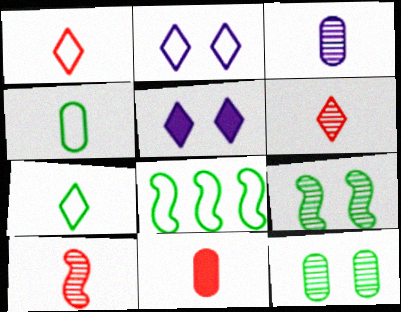[[1, 10, 11], 
[3, 4, 11]]